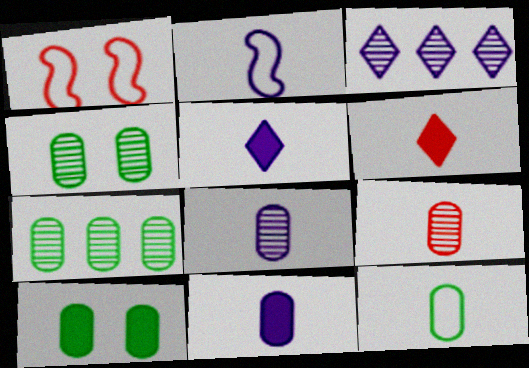[[1, 5, 7], 
[2, 5, 8], 
[7, 10, 12], 
[9, 11, 12]]